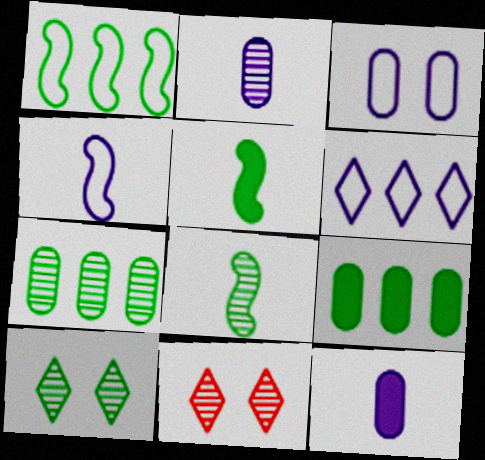[[1, 11, 12], 
[3, 4, 6], 
[4, 9, 11], 
[7, 8, 10]]